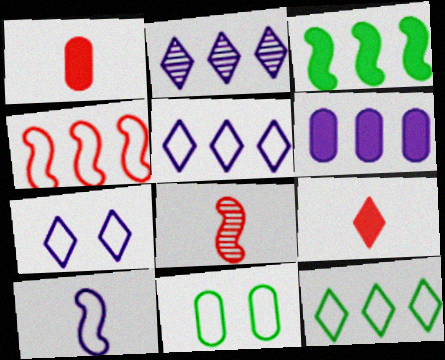[]